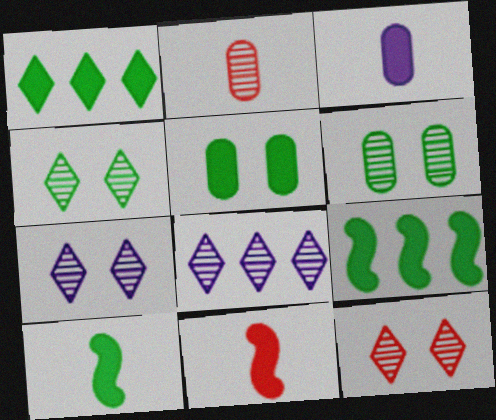[[1, 5, 10], 
[4, 7, 12]]